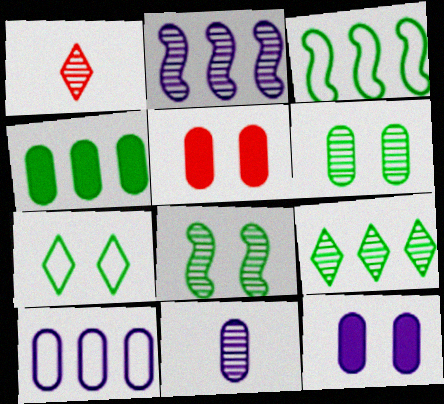[[1, 2, 6], 
[1, 3, 12], 
[3, 4, 9], 
[10, 11, 12]]